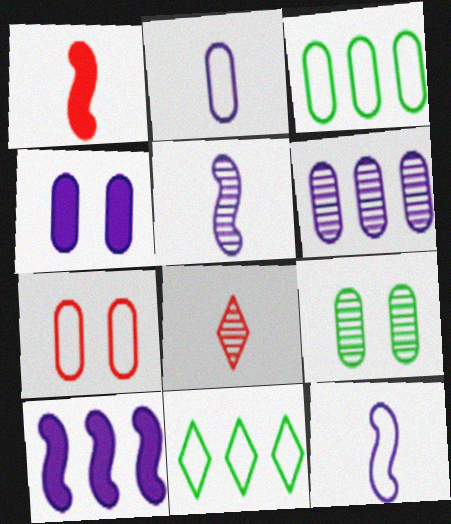[[2, 3, 7], 
[2, 4, 6], 
[4, 7, 9], 
[7, 11, 12]]